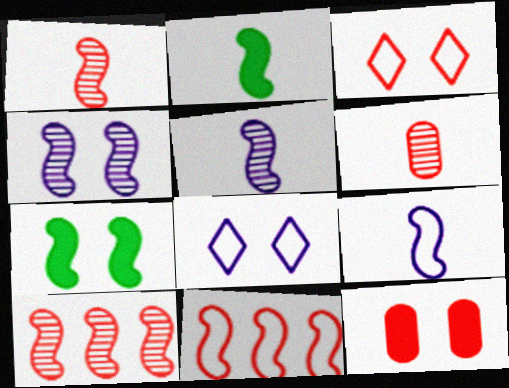[[1, 2, 9], 
[2, 4, 11], 
[5, 7, 11], 
[7, 9, 10]]